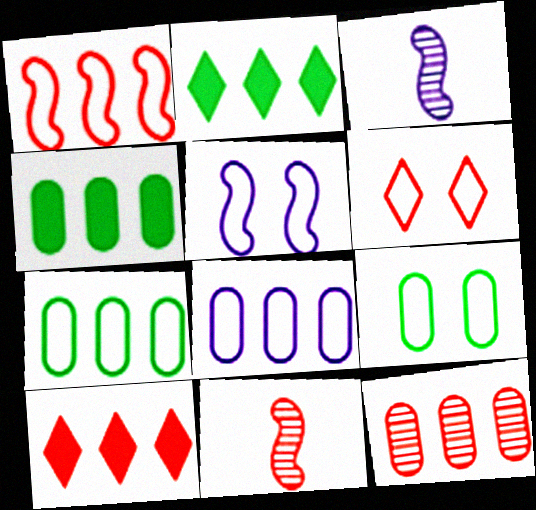[[1, 10, 12], 
[3, 4, 6], 
[3, 9, 10], 
[4, 8, 12], 
[5, 6, 9]]